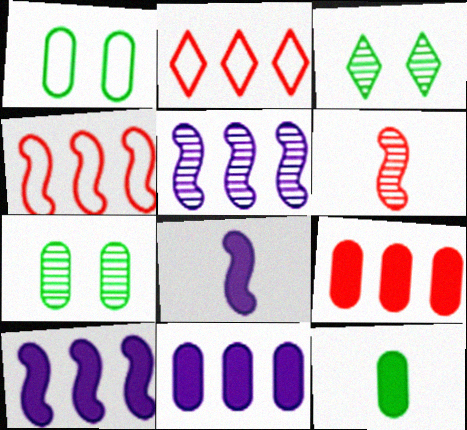[[2, 7, 8]]